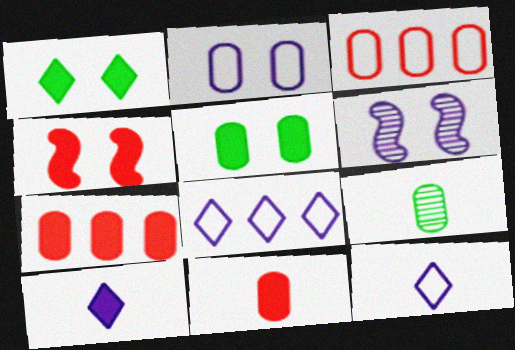[[2, 7, 9], 
[4, 8, 9]]